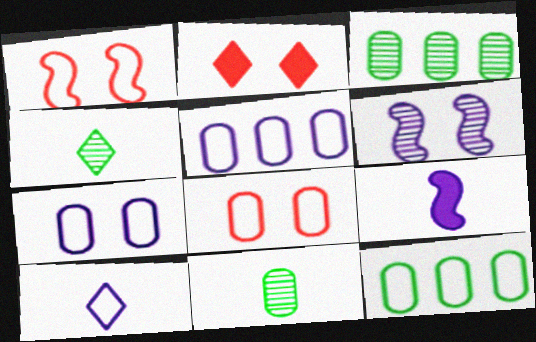[[1, 10, 12]]